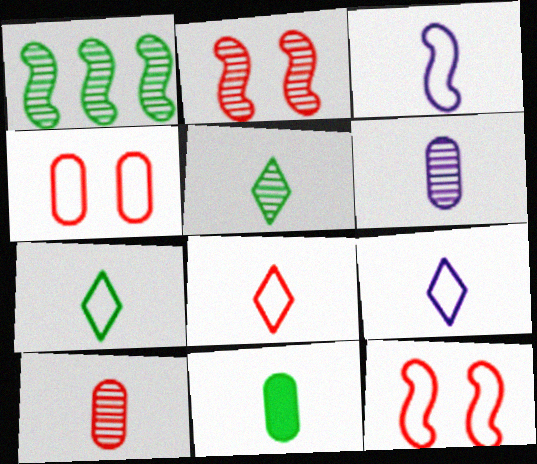[[7, 8, 9]]